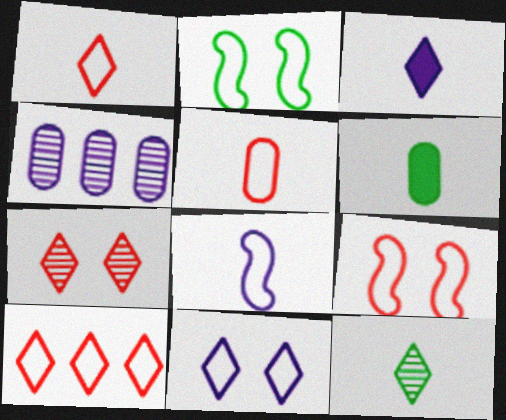[[1, 3, 12], 
[5, 9, 10]]